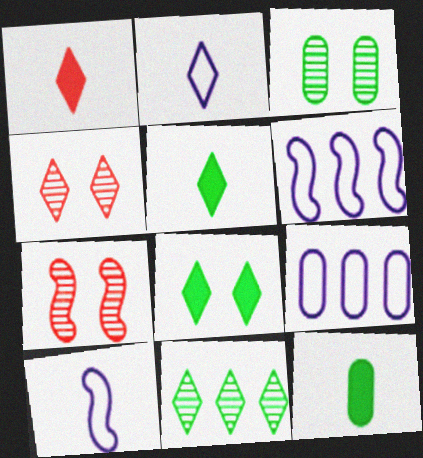[[1, 3, 6], 
[4, 6, 12], 
[5, 7, 9]]